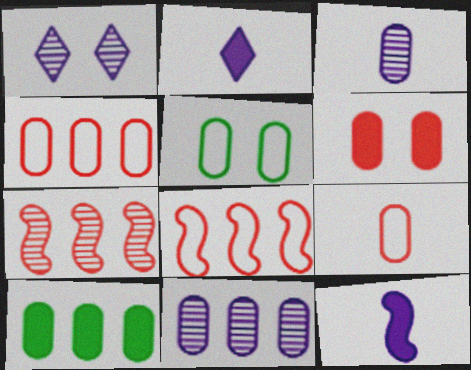[[2, 5, 7], 
[4, 10, 11]]